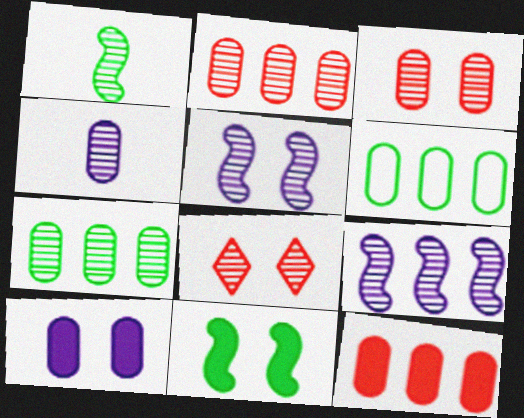[[3, 4, 7]]